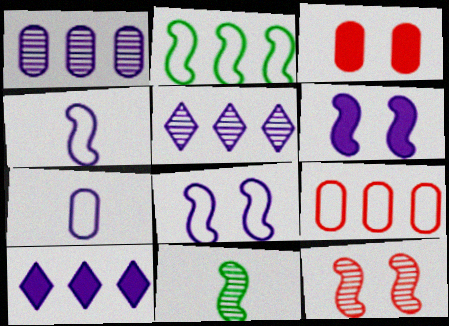[[5, 6, 7]]